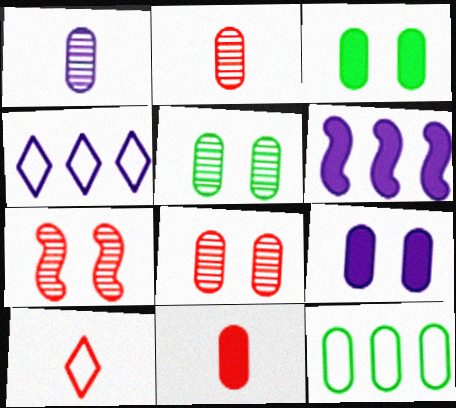[[2, 9, 12], 
[5, 6, 10]]